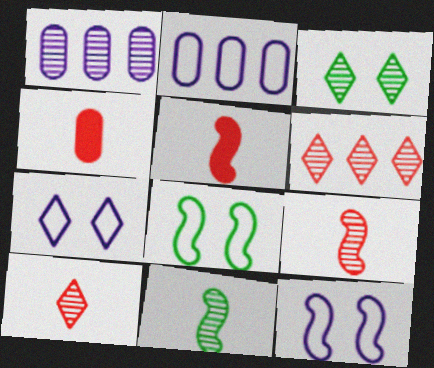[[1, 3, 9], 
[2, 3, 5]]